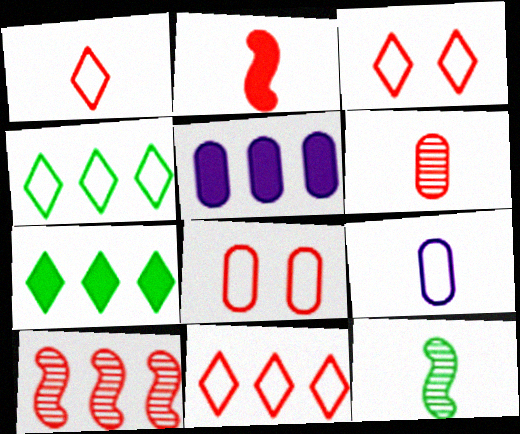[[1, 2, 6], 
[1, 3, 11], 
[3, 5, 12], 
[4, 5, 10]]